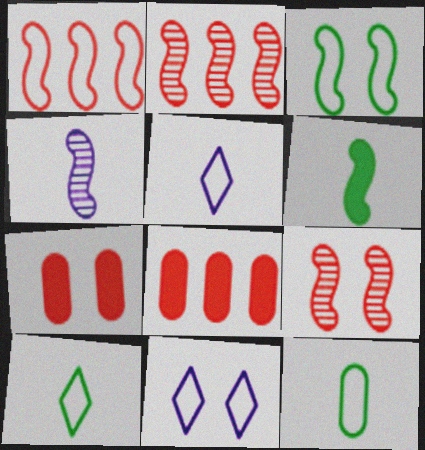[[1, 11, 12]]